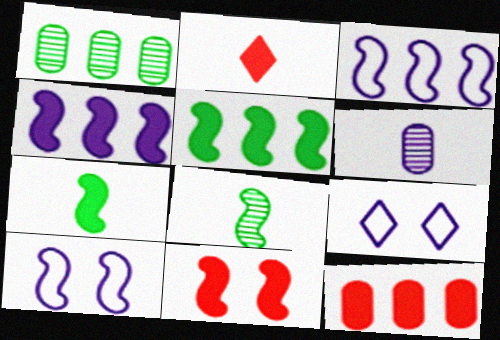[[1, 2, 10], 
[2, 11, 12], 
[3, 8, 11], 
[4, 6, 9], 
[4, 7, 11], 
[8, 9, 12]]